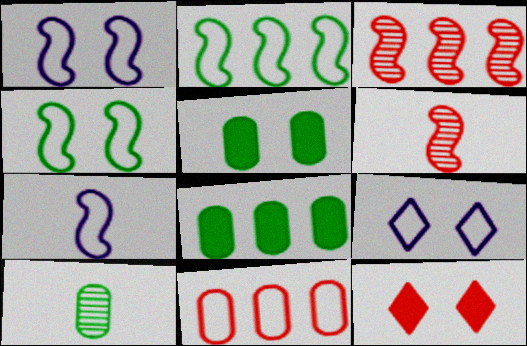[[6, 8, 9], 
[6, 11, 12]]